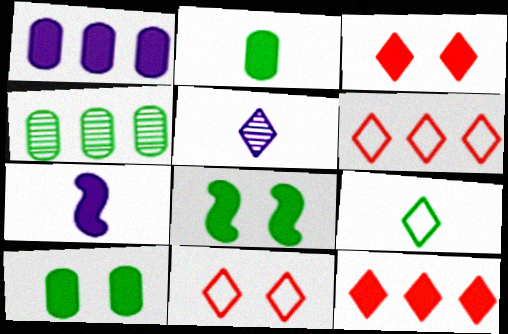[[4, 7, 11], 
[4, 8, 9], 
[7, 10, 12]]